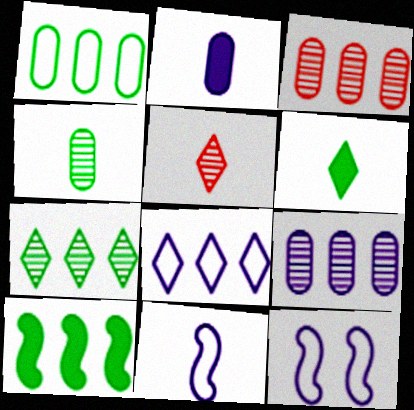[[1, 7, 10], 
[3, 6, 12], 
[3, 8, 10]]